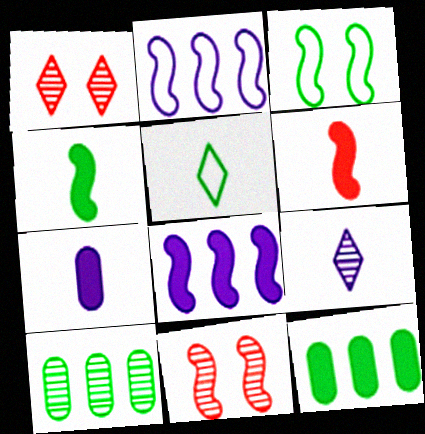[[2, 4, 11], 
[9, 10, 11]]